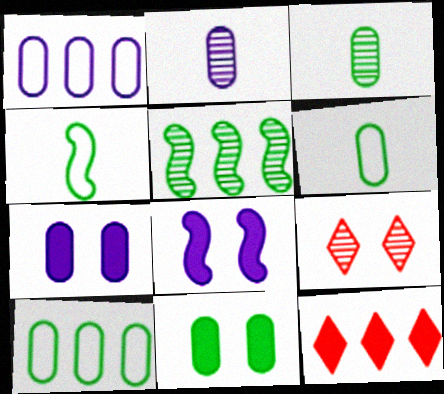[[1, 2, 7], 
[1, 5, 12], 
[2, 5, 9], 
[3, 10, 11]]